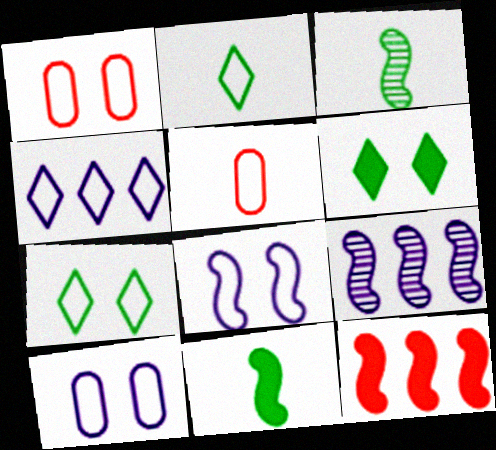[[1, 7, 8], 
[3, 8, 12], 
[5, 6, 9]]